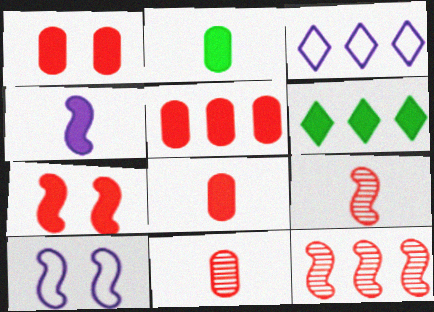[[1, 4, 6], 
[1, 5, 8], 
[6, 10, 11]]